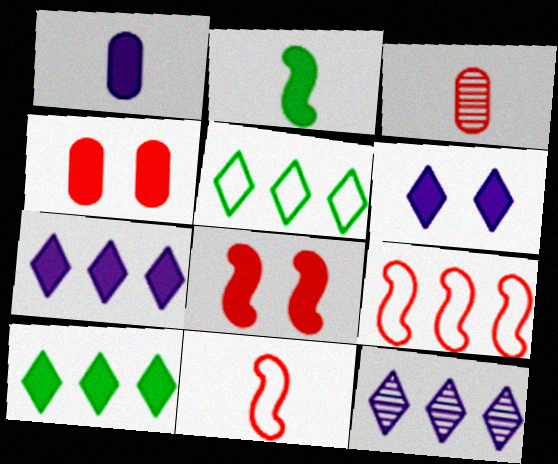[[1, 8, 10], 
[2, 4, 7]]